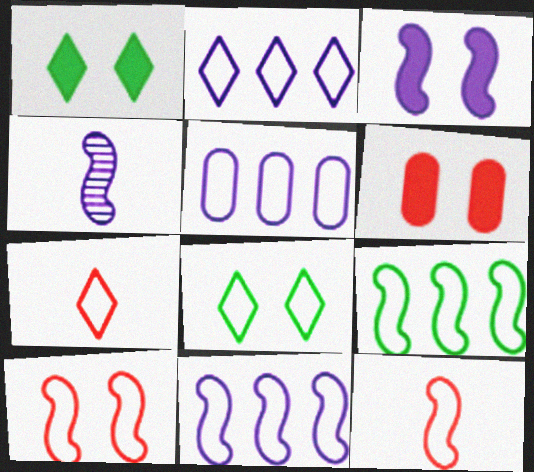[[1, 3, 6], 
[2, 5, 11], 
[2, 7, 8], 
[3, 4, 11], 
[5, 8, 12]]